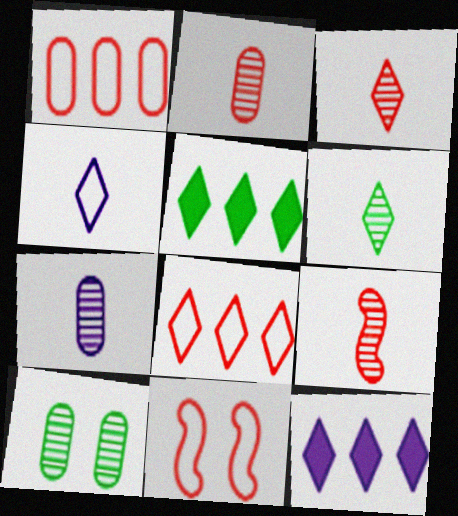[[2, 3, 9], 
[5, 7, 11], 
[6, 7, 9]]